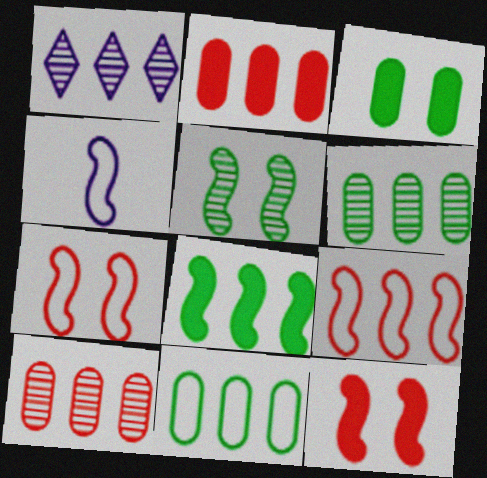[]